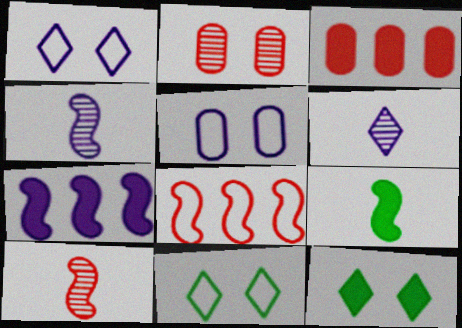[[3, 4, 11], 
[5, 6, 7]]